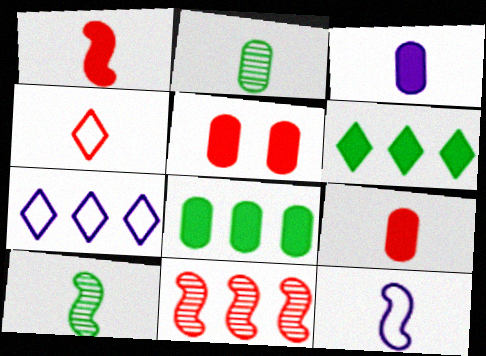[[1, 10, 12], 
[3, 4, 10], 
[3, 5, 8], 
[4, 5, 11], 
[5, 7, 10], 
[7, 8, 11]]